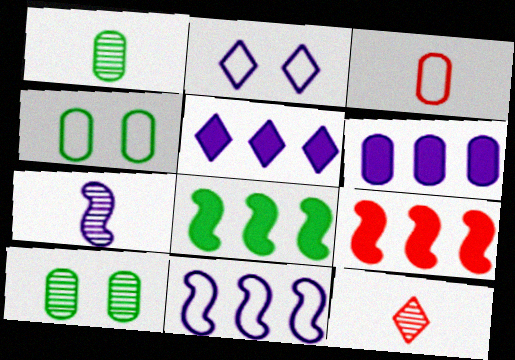[[1, 2, 9], 
[1, 7, 12], 
[2, 6, 7], 
[3, 6, 10]]